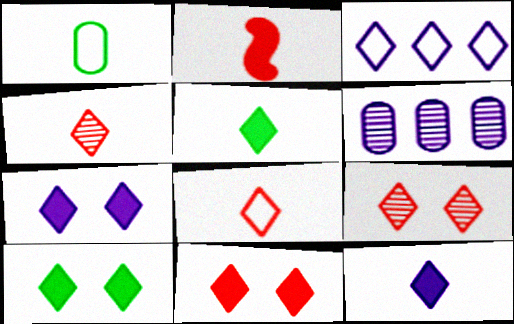[[3, 4, 10], 
[3, 5, 9], 
[7, 10, 11]]